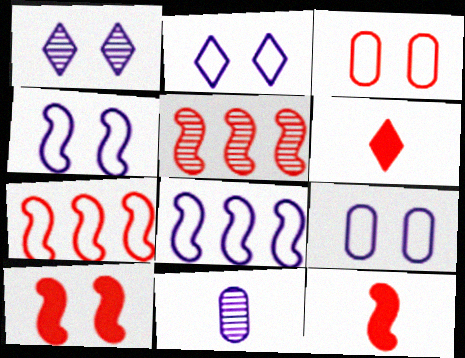[[2, 4, 9], 
[3, 5, 6]]